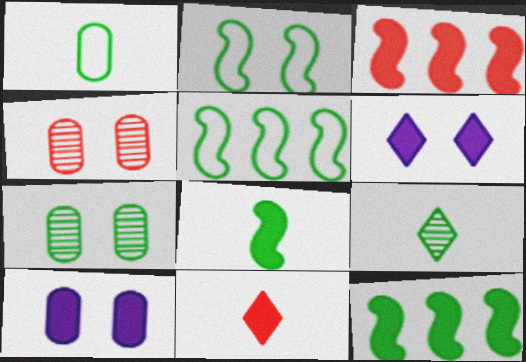[[1, 8, 9], 
[2, 4, 6], 
[10, 11, 12]]